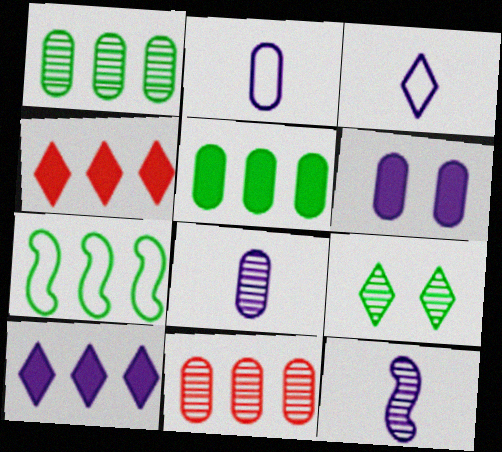[[3, 4, 9], 
[7, 10, 11], 
[9, 11, 12]]